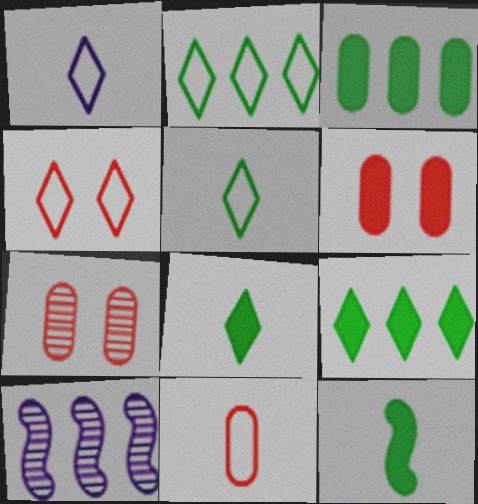[[1, 2, 4], 
[5, 6, 10]]